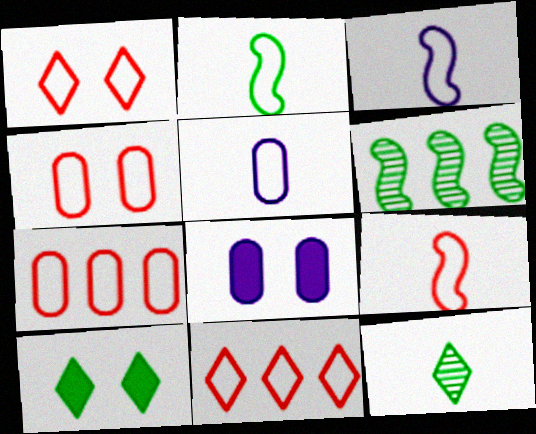[[1, 7, 9], 
[2, 3, 9], 
[4, 9, 11]]